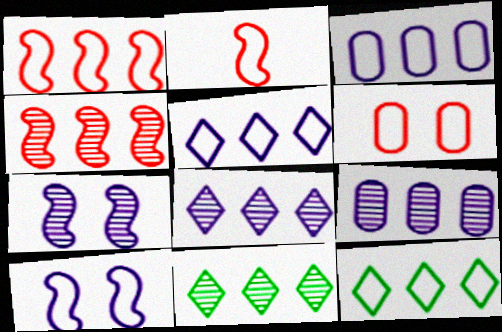[[1, 3, 12], 
[4, 9, 11]]